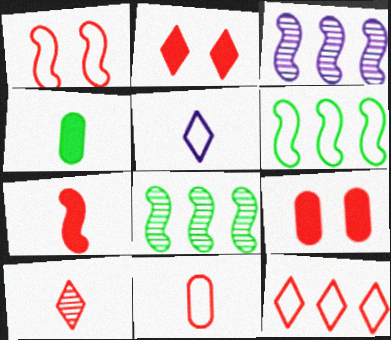[[1, 11, 12], 
[2, 10, 12], 
[5, 8, 9], 
[7, 10, 11]]